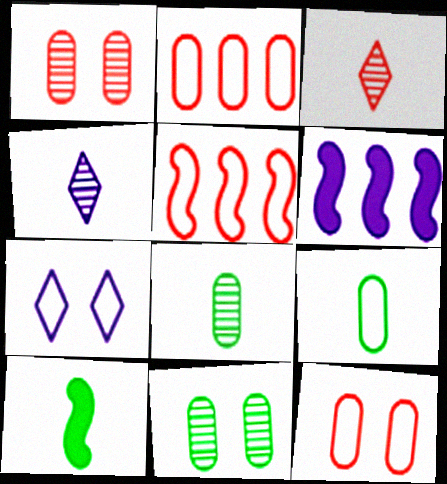[[5, 7, 9]]